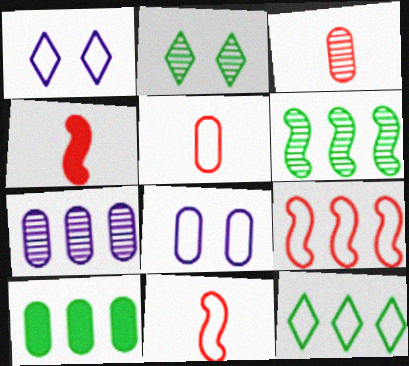[[3, 8, 10], 
[6, 10, 12], 
[8, 11, 12]]